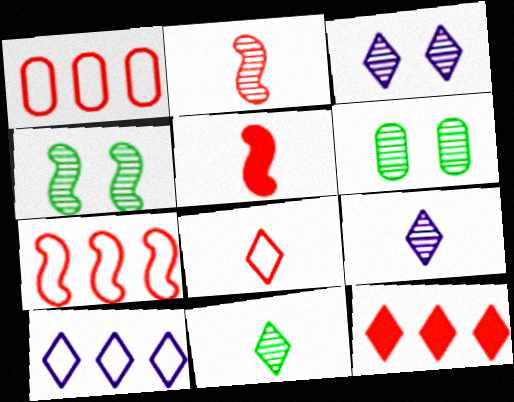[[5, 6, 10]]